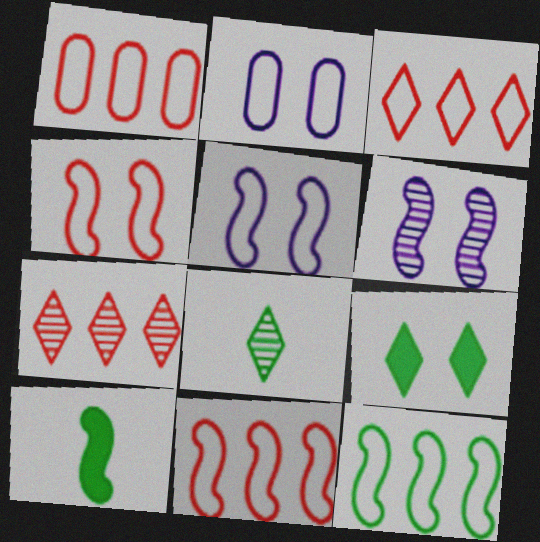[[1, 3, 11], 
[2, 7, 10], 
[6, 10, 11]]